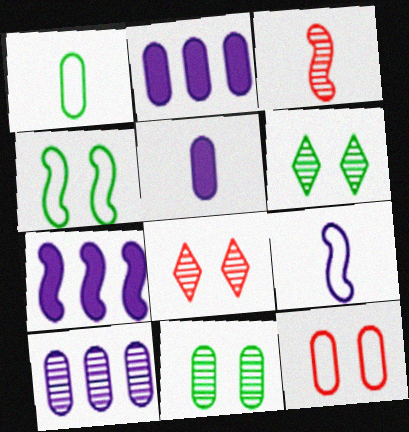[[1, 7, 8], 
[3, 4, 7], 
[3, 6, 10]]